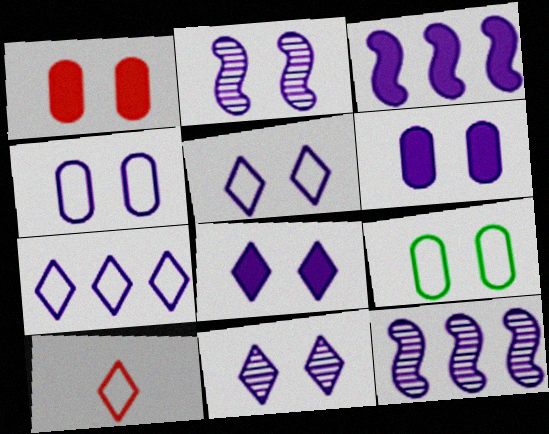[[2, 4, 8], 
[2, 5, 6], 
[5, 8, 11]]